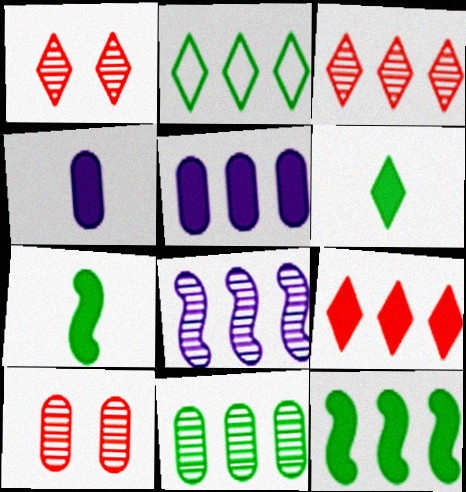[[2, 11, 12], 
[3, 8, 11], 
[5, 9, 12]]